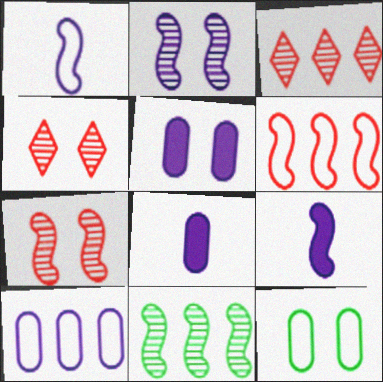[[3, 9, 12]]